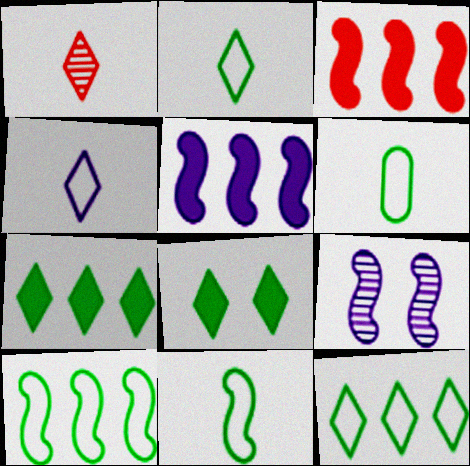[[2, 6, 11], 
[3, 9, 11]]